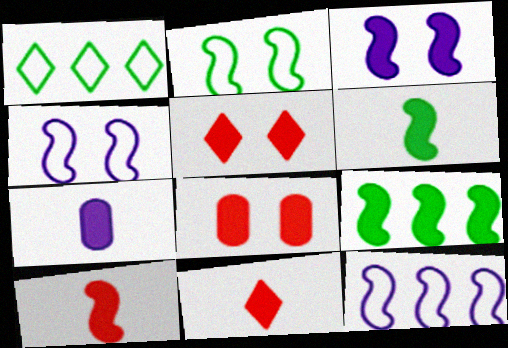[[3, 9, 10], 
[5, 7, 9], 
[6, 7, 11]]